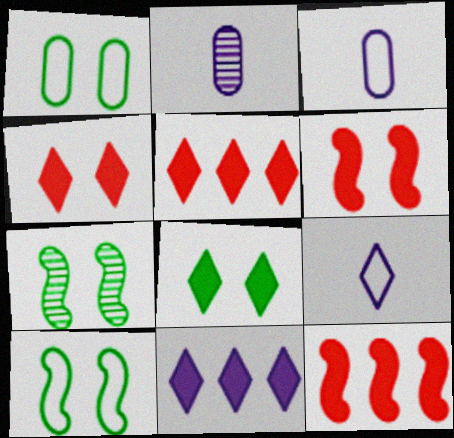[[1, 7, 8], 
[2, 5, 10], 
[3, 5, 7]]